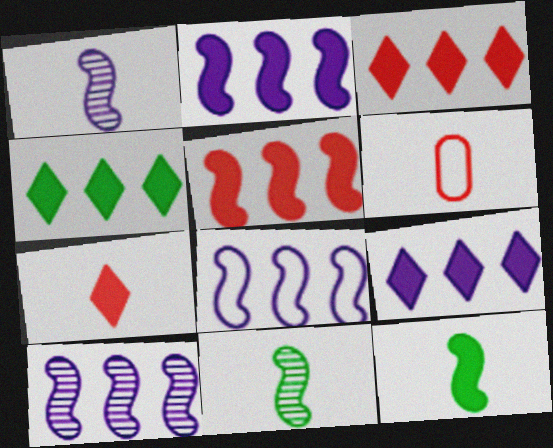[[2, 8, 10], 
[3, 4, 9]]